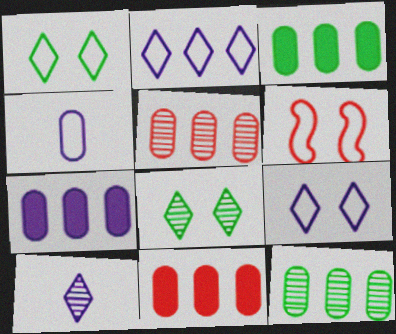[[3, 6, 10], 
[3, 7, 11]]